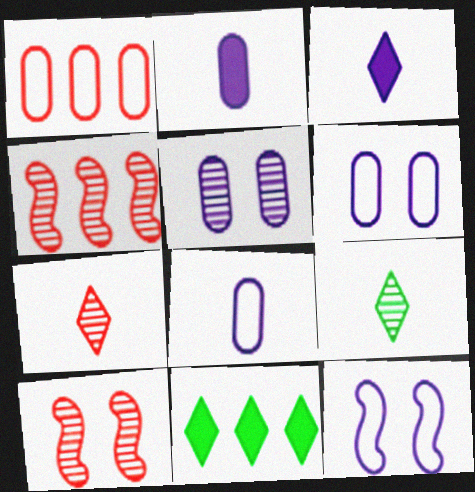[[4, 5, 9], 
[8, 10, 11]]